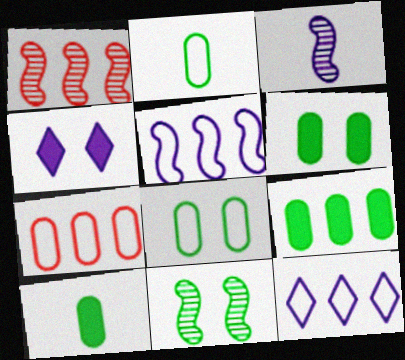[[1, 2, 4], 
[1, 3, 11], 
[1, 9, 12], 
[6, 9, 10]]